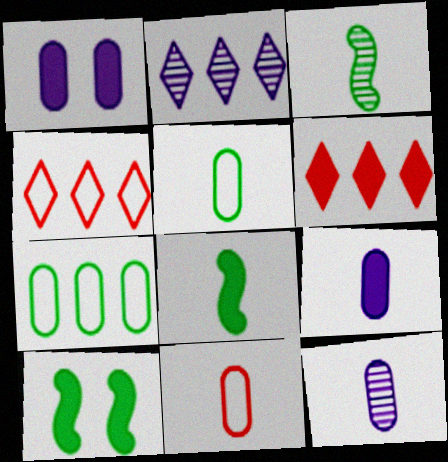[[1, 3, 4], 
[1, 6, 8], 
[2, 10, 11], 
[4, 10, 12], 
[6, 9, 10]]